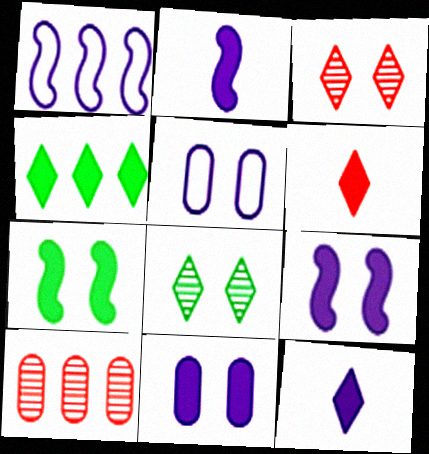[[1, 4, 10], 
[3, 5, 7]]